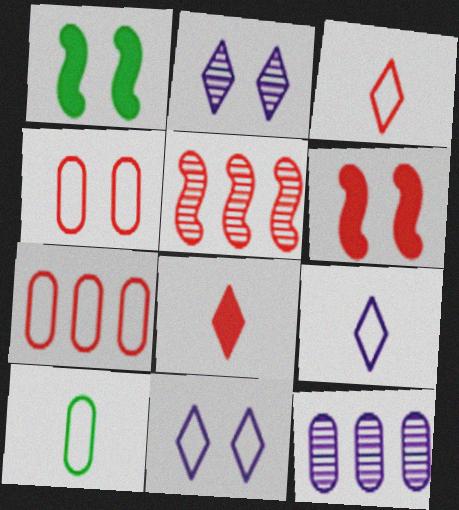[[1, 2, 4], 
[1, 3, 12], 
[4, 5, 8]]